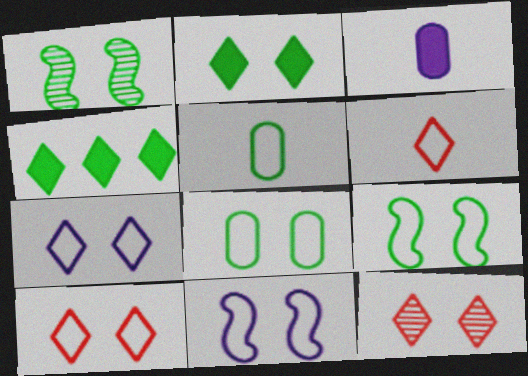[[1, 2, 8], 
[1, 4, 5], 
[2, 7, 12], 
[8, 10, 11]]